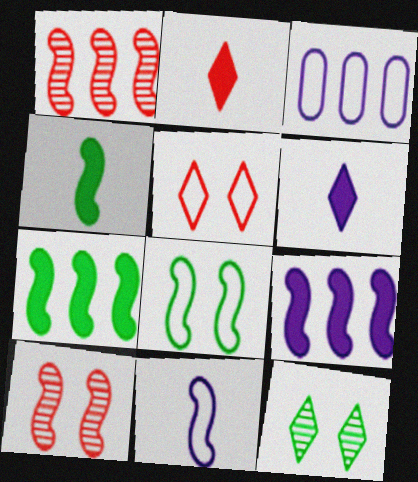[[7, 10, 11]]